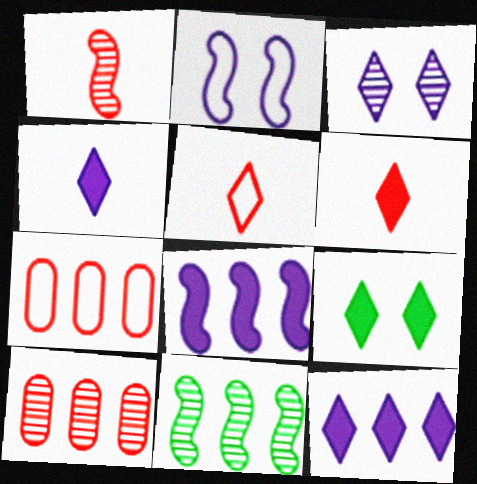[[6, 9, 12], 
[7, 11, 12]]